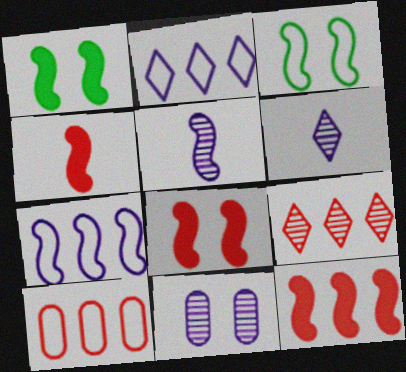[[1, 6, 10], 
[3, 5, 12], 
[4, 8, 12], 
[9, 10, 12]]